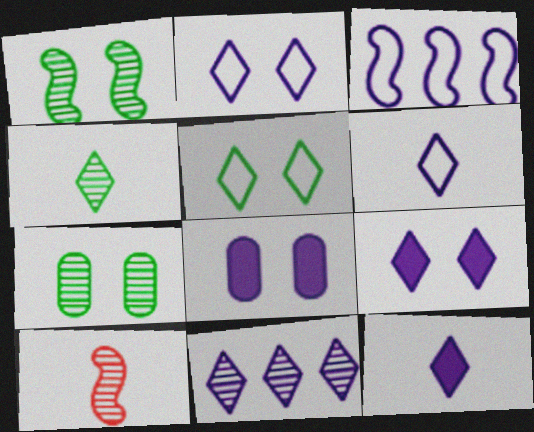[[2, 11, 12], 
[6, 9, 11], 
[7, 10, 11]]